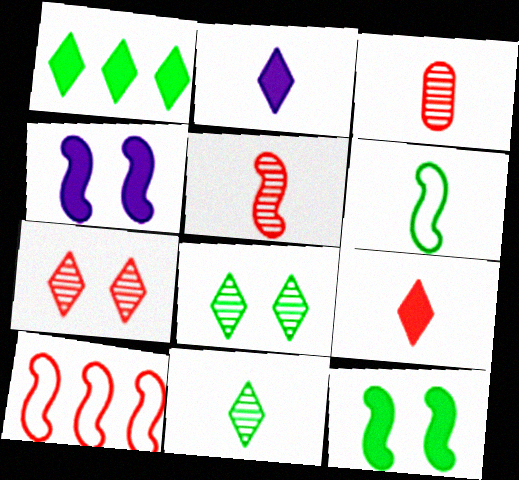[[2, 3, 6]]